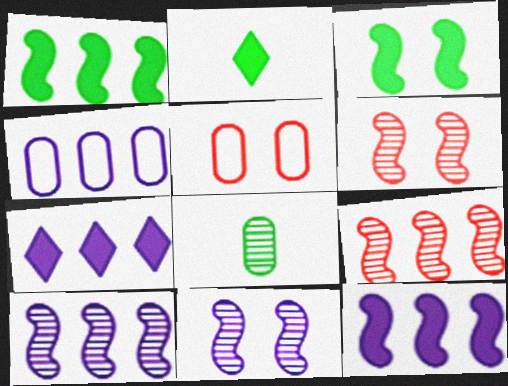[[2, 4, 6], 
[2, 5, 10], 
[4, 7, 10]]